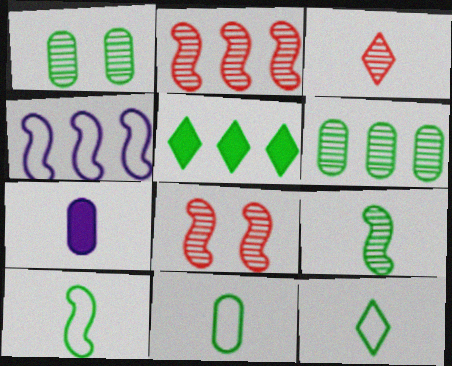[[1, 5, 10], 
[3, 7, 10], 
[10, 11, 12]]